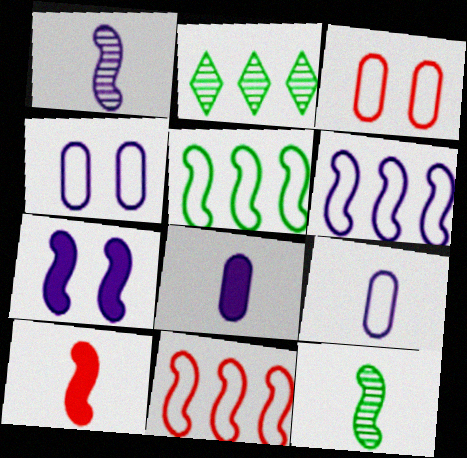[[1, 6, 7], 
[2, 4, 10], 
[5, 6, 11], 
[7, 11, 12]]